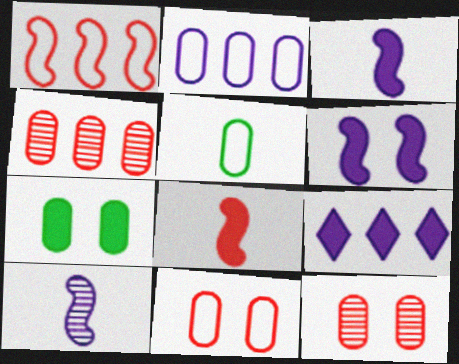[[2, 5, 11], 
[7, 8, 9]]